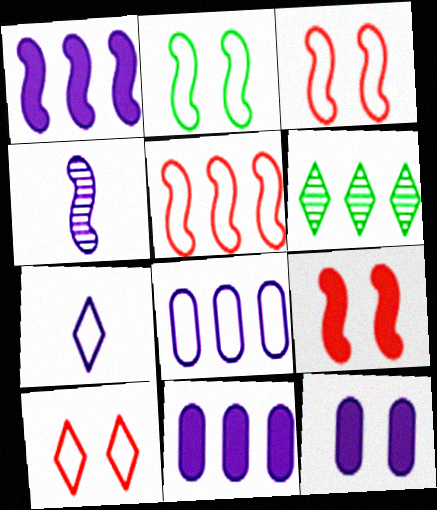[[5, 6, 11]]